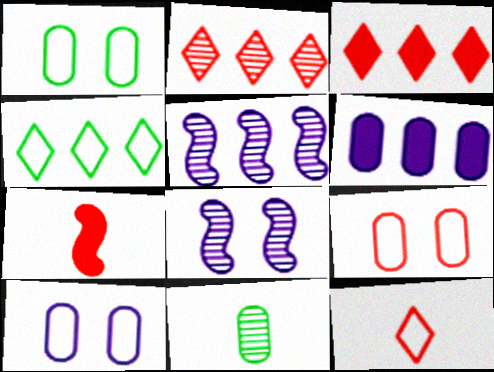[[1, 9, 10], 
[2, 7, 9], 
[2, 8, 11], 
[6, 9, 11]]